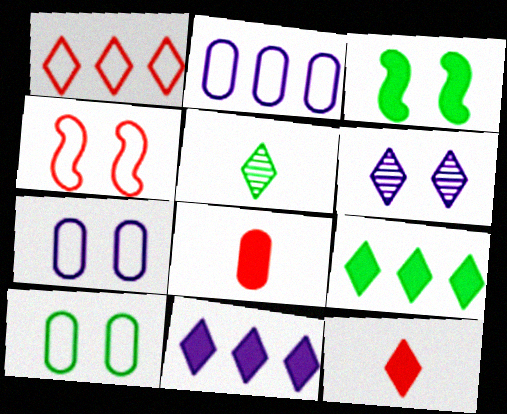[[3, 8, 11]]